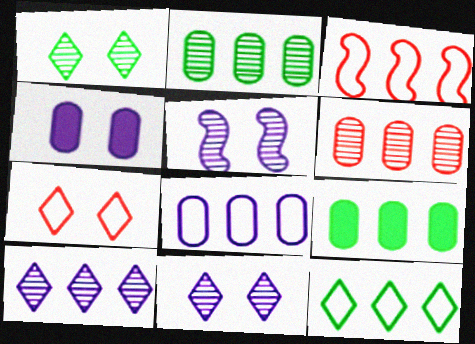[[3, 8, 12], 
[3, 9, 10], 
[6, 8, 9]]